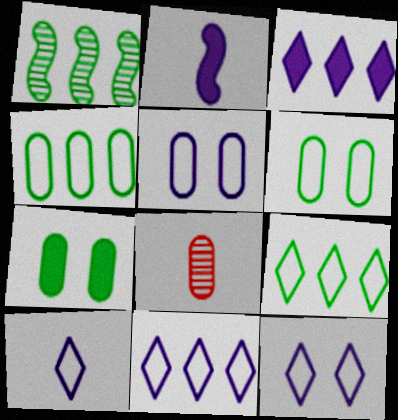[[10, 11, 12]]